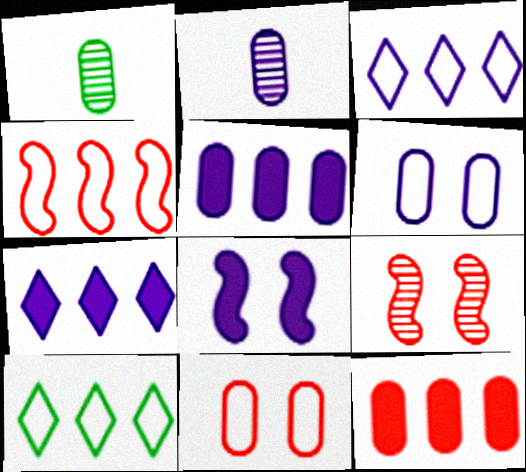[[1, 5, 11], 
[1, 6, 12], 
[2, 3, 8], 
[2, 5, 6]]